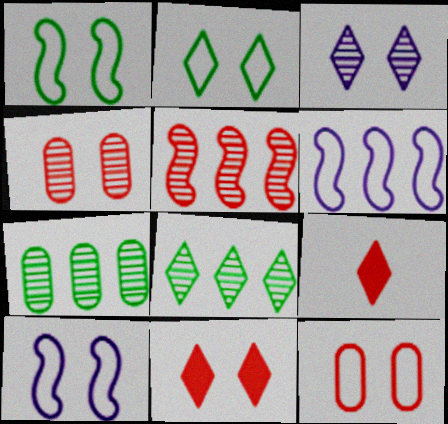[[2, 3, 11], 
[2, 10, 12], 
[5, 9, 12], 
[7, 9, 10]]